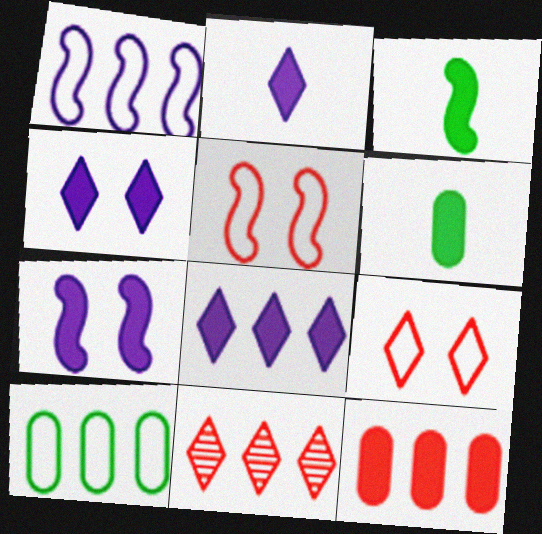[[2, 4, 8], 
[3, 4, 12]]